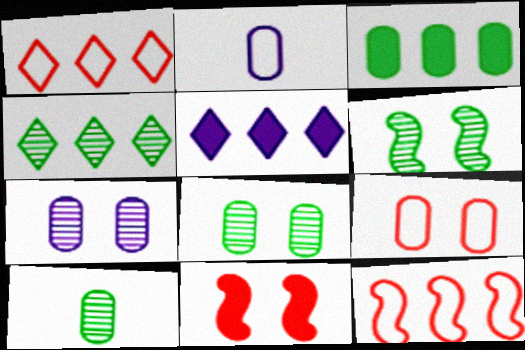[[1, 4, 5], 
[2, 4, 11], 
[4, 6, 10]]